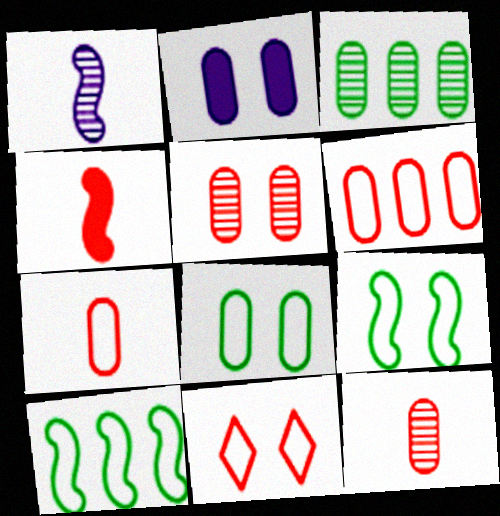[[2, 3, 7], 
[2, 5, 8]]